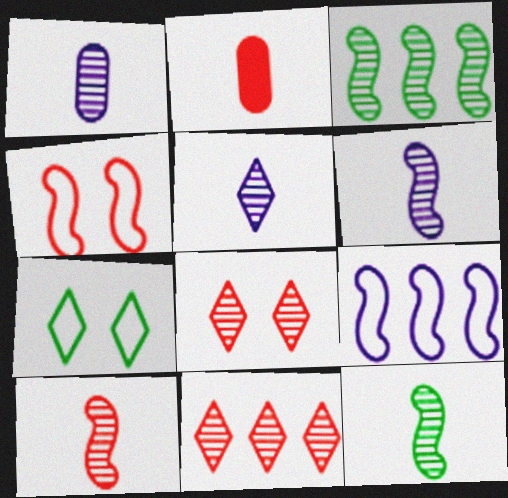[[1, 3, 8], 
[1, 5, 6], 
[2, 4, 11], 
[6, 10, 12]]